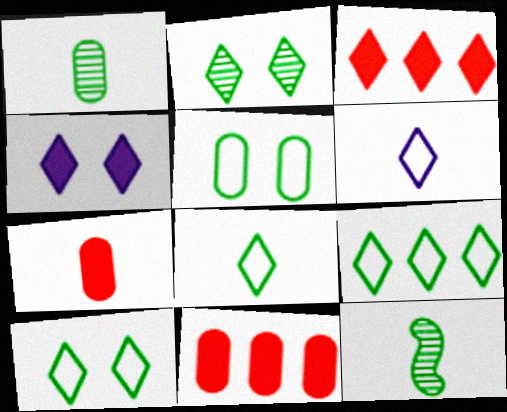[[2, 3, 6], 
[6, 7, 12], 
[8, 9, 10]]